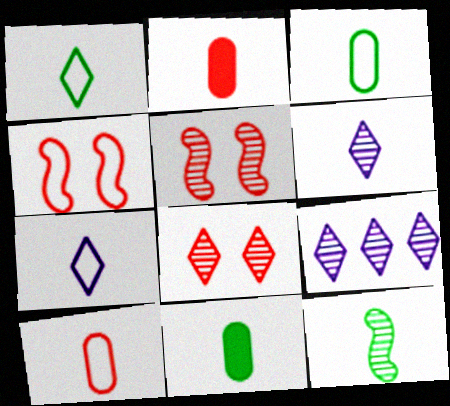[[1, 11, 12], 
[2, 7, 12], 
[4, 9, 11]]